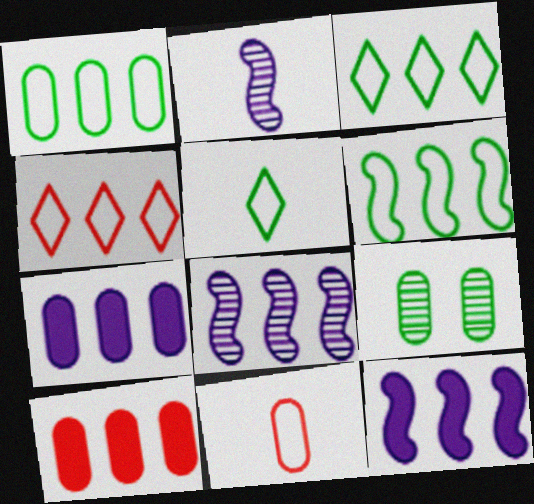[[1, 3, 6], 
[3, 8, 10], 
[7, 9, 11]]